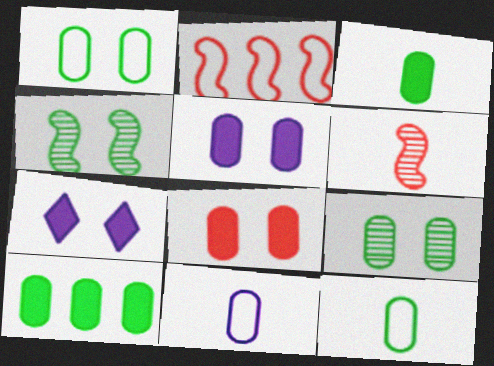[[9, 10, 12]]